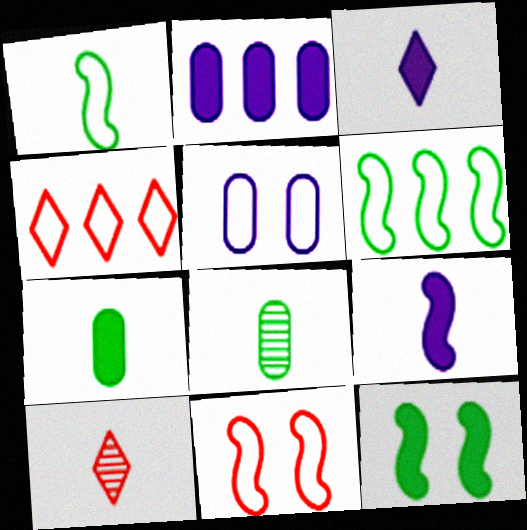[[1, 4, 5]]